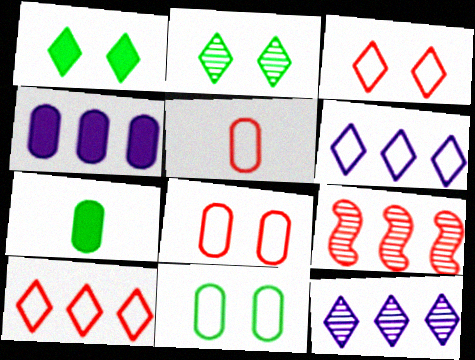[]